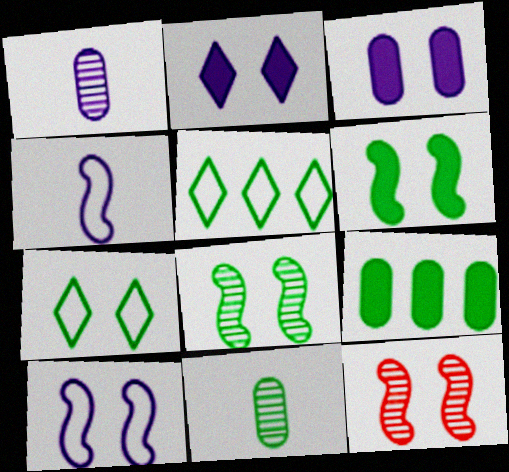[[3, 7, 12], 
[5, 6, 11], 
[6, 10, 12]]